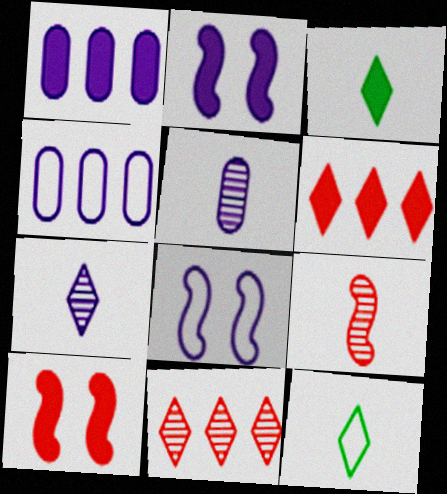[[1, 3, 10], 
[1, 7, 8], 
[2, 4, 7]]